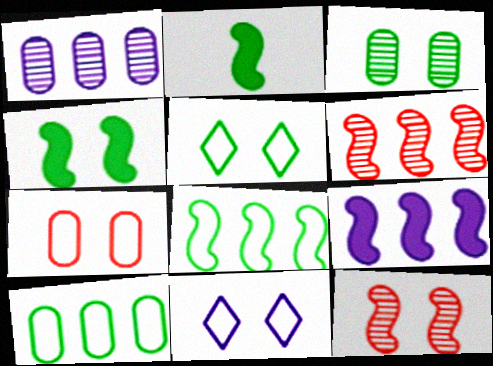[[3, 4, 5], 
[6, 8, 9]]